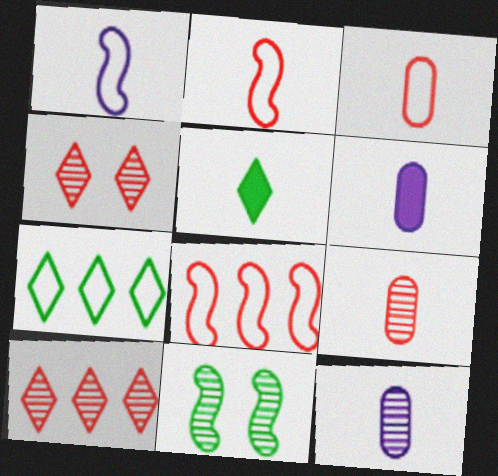[[1, 5, 9], 
[2, 5, 12], 
[10, 11, 12]]